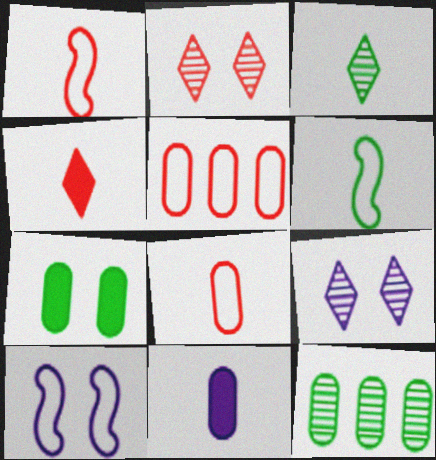[[1, 3, 11], 
[2, 7, 10], 
[4, 10, 12]]